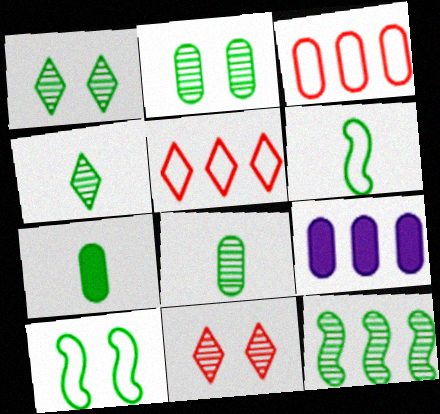[[1, 8, 12], 
[2, 4, 12], 
[4, 6, 7], 
[5, 9, 12], 
[6, 9, 11]]